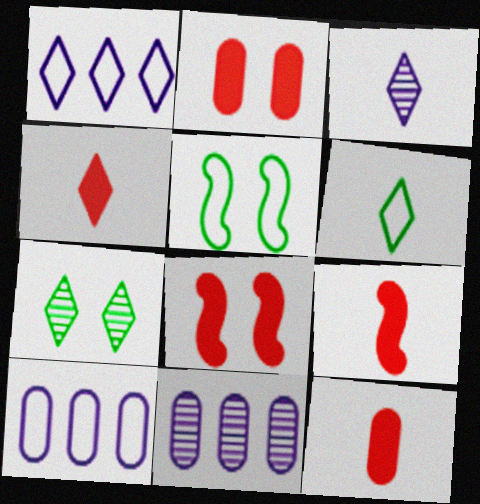[[1, 4, 7], 
[3, 4, 6], 
[4, 5, 11], 
[4, 9, 12], 
[6, 8, 11], 
[7, 9, 10]]